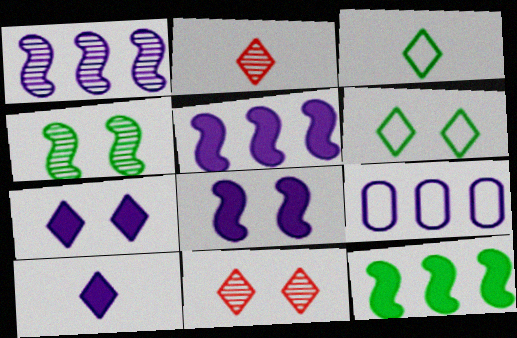[[2, 3, 10], 
[6, 7, 11]]